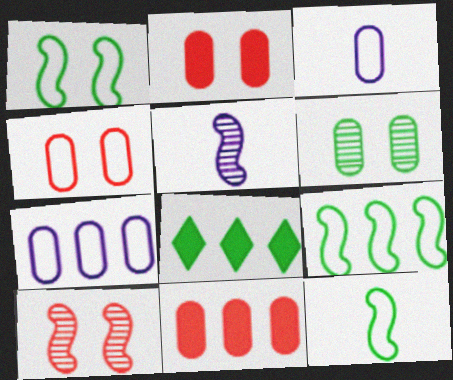[[1, 9, 12], 
[3, 6, 11], 
[3, 8, 10], 
[4, 5, 8], 
[6, 8, 12]]